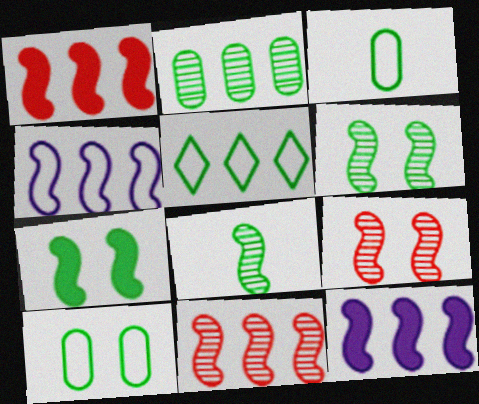[]